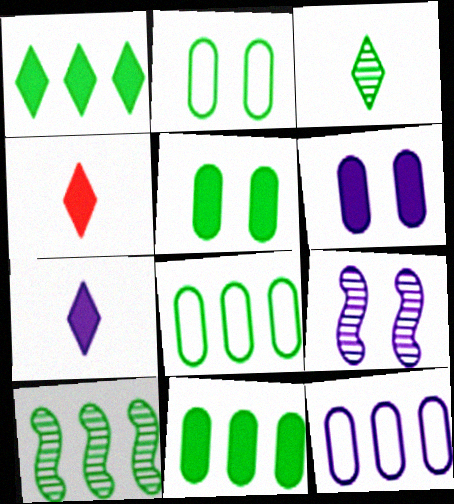[[1, 8, 10], 
[4, 8, 9], 
[7, 9, 12]]